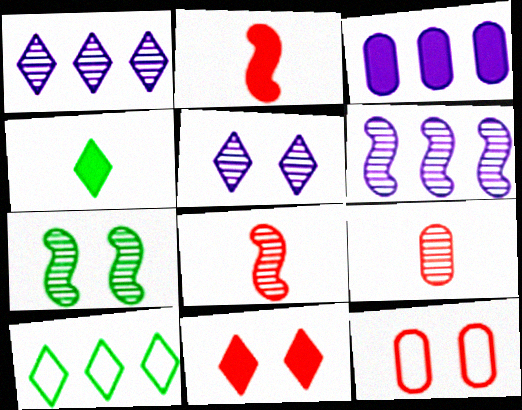[[1, 7, 9], 
[4, 6, 12], 
[6, 7, 8]]